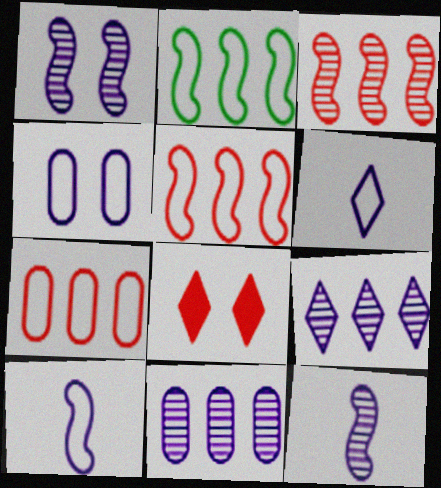[]